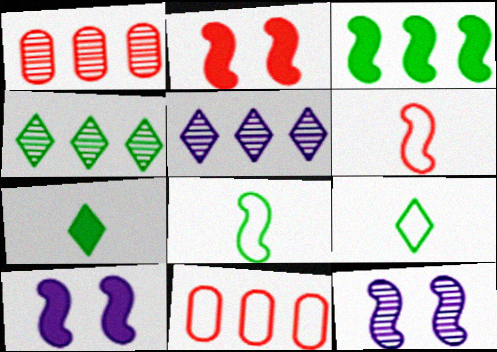[[1, 9, 10], 
[3, 5, 11], 
[3, 6, 12], 
[7, 11, 12]]